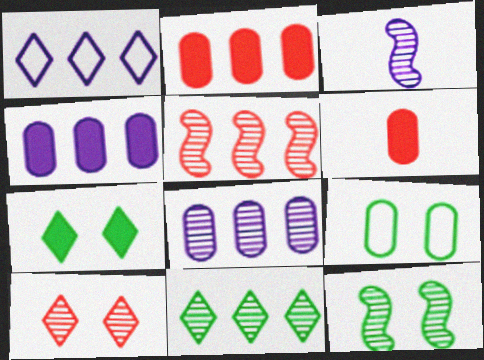[[1, 6, 12], 
[3, 5, 12], 
[5, 8, 11], 
[6, 8, 9], 
[7, 9, 12]]